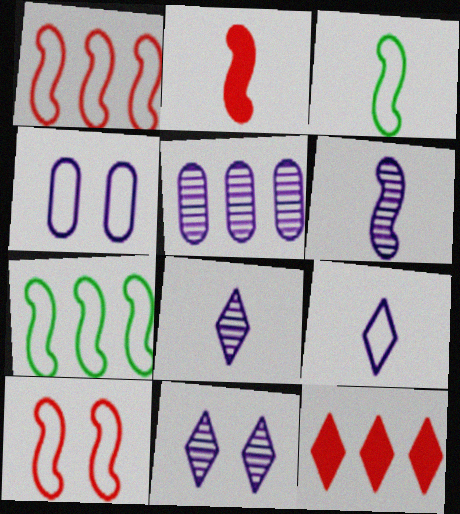[[2, 3, 6], 
[5, 6, 11], 
[5, 7, 12]]